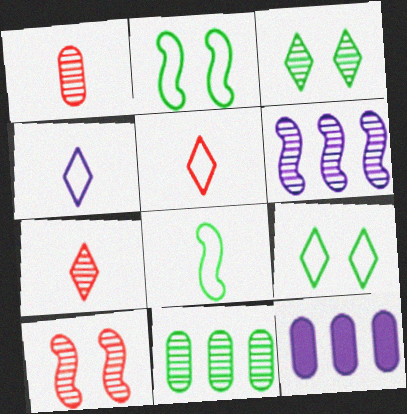[[1, 3, 6], 
[2, 7, 12]]